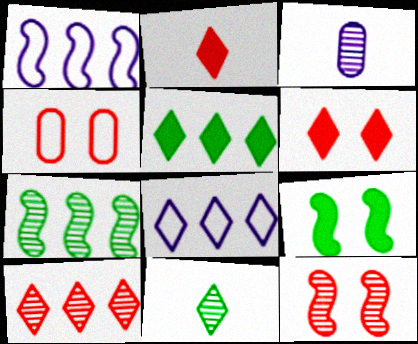[[4, 6, 12], 
[5, 8, 10], 
[6, 8, 11]]